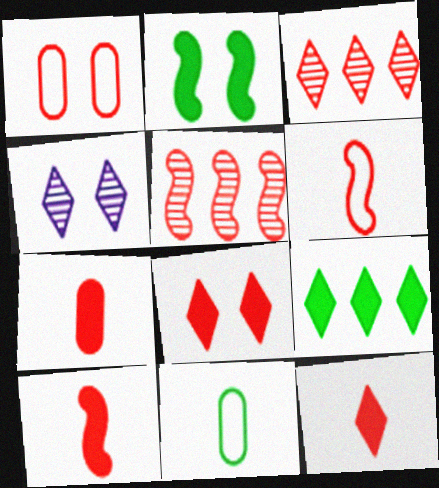[[1, 2, 4], 
[1, 3, 10], 
[1, 5, 12], 
[7, 10, 12]]